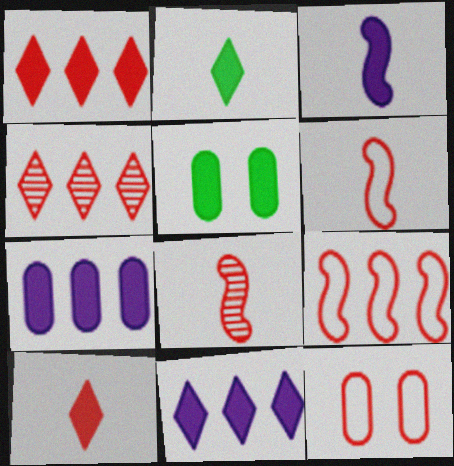[[1, 3, 5], 
[1, 8, 12]]